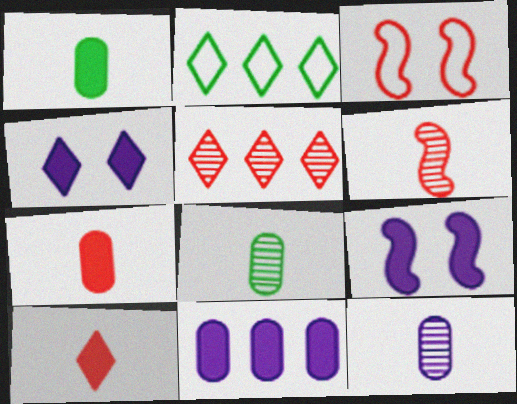[[3, 5, 7]]